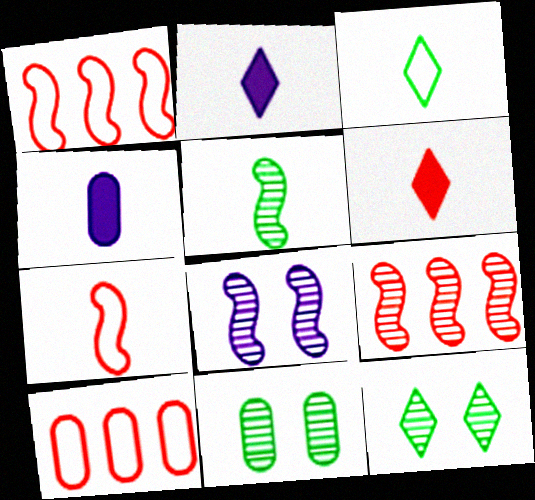[[1, 2, 11], 
[1, 4, 12], 
[4, 10, 11], 
[5, 8, 9]]